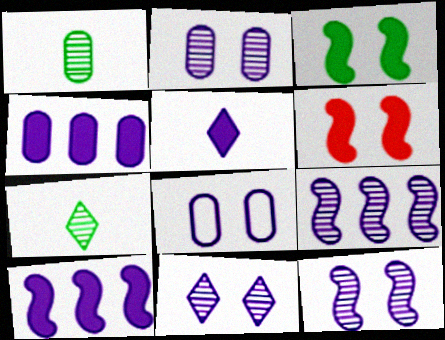[[2, 11, 12], 
[5, 8, 9]]